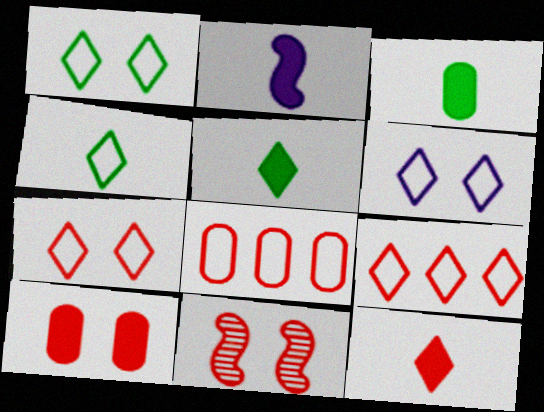[[1, 6, 7], 
[2, 3, 12], 
[4, 6, 9], 
[7, 10, 11], 
[8, 11, 12]]